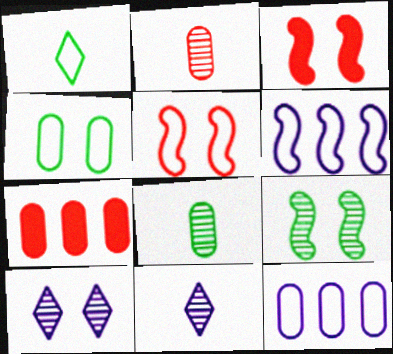[[1, 5, 12], 
[3, 4, 10]]